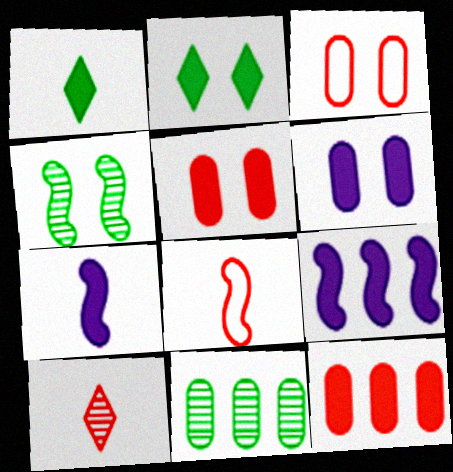[[1, 5, 9], 
[2, 7, 12], 
[4, 8, 9]]